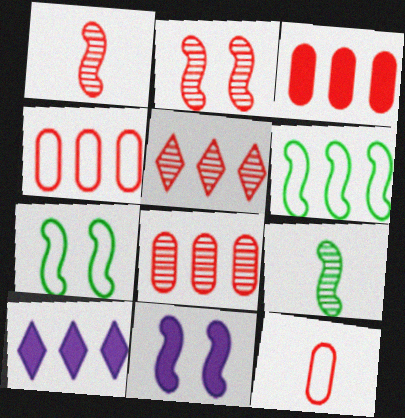[[1, 6, 11], 
[2, 7, 11], 
[3, 4, 8], 
[6, 8, 10]]